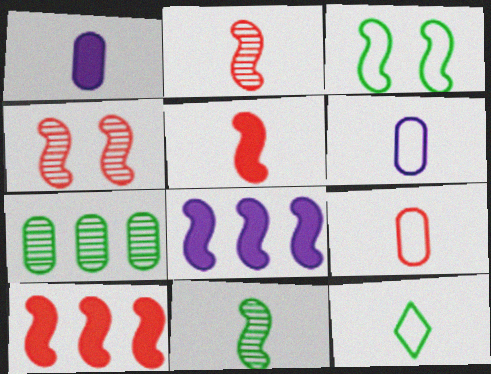[[1, 2, 12], 
[2, 3, 8]]